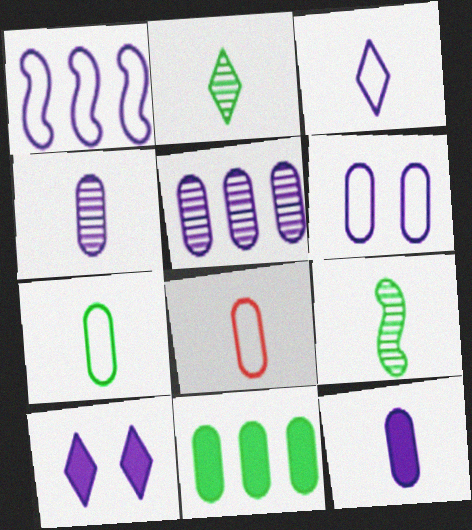[[1, 3, 6], 
[1, 4, 10], 
[5, 6, 12]]